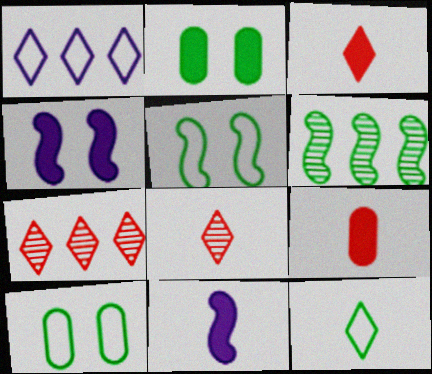[[2, 6, 12], 
[7, 10, 11]]